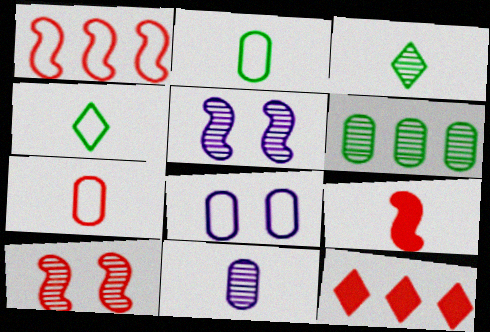[[1, 4, 8], 
[1, 9, 10], 
[2, 5, 12], 
[4, 9, 11], 
[7, 10, 12]]